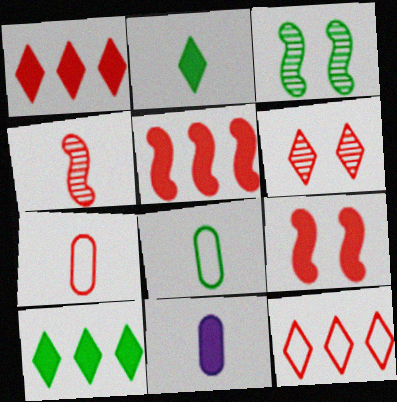[[3, 8, 10], 
[3, 11, 12], 
[5, 6, 7], 
[9, 10, 11]]